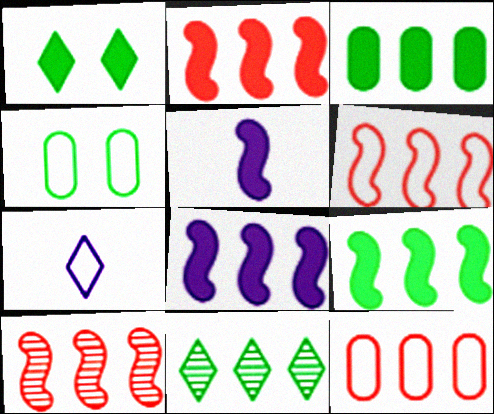[[2, 6, 10], 
[2, 8, 9], 
[4, 6, 7], 
[8, 11, 12]]